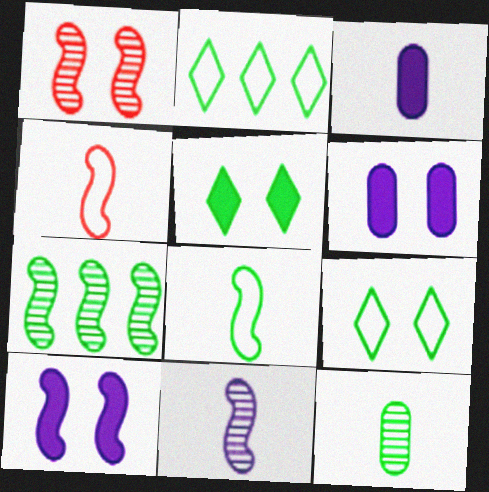[[1, 2, 3], 
[1, 6, 9], 
[1, 7, 11], 
[4, 7, 10]]